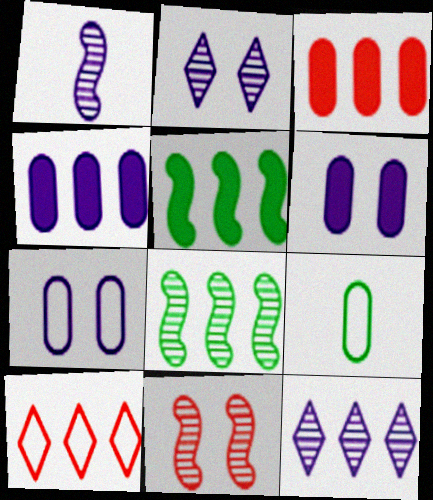[[1, 8, 11], 
[4, 8, 10]]